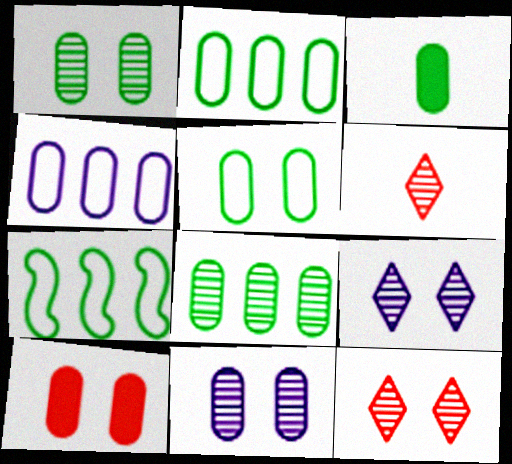[[1, 2, 3], 
[3, 5, 8], 
[5, 10, 11]]